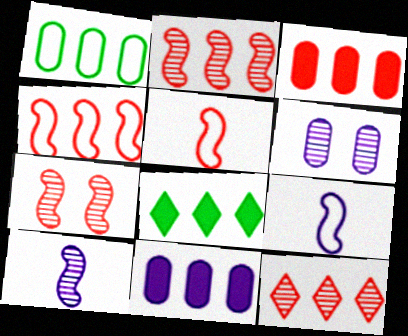[[3, 4, 12], 
[5, 6, 8]]